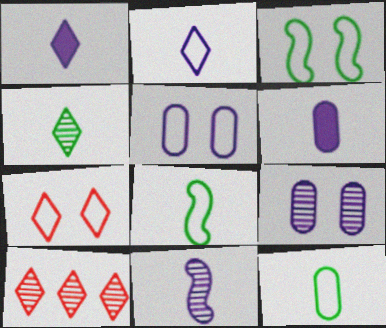[[2, 6, 11], 
[3, 5, 7], 
[3, 6, 10]]